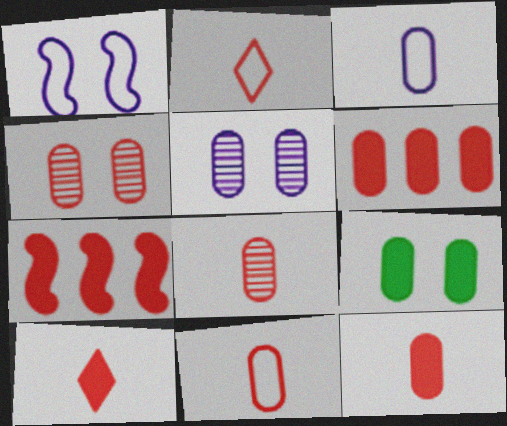[[2, 4, 7], 
[4, 6, 11], 
[8, 11, 12]]